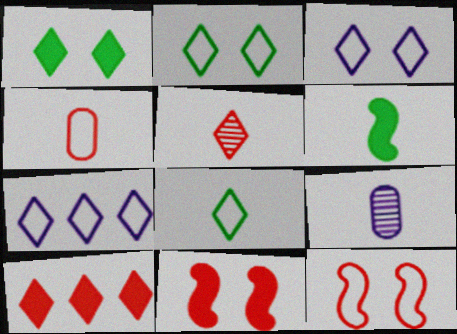[[1, 5, 7]]